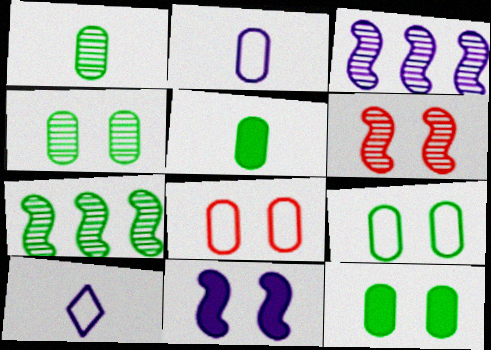[[4, 9, 12]]